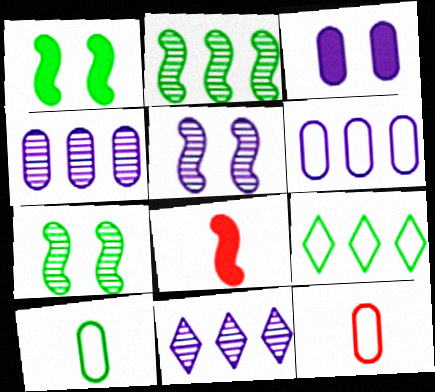[[1, 11, 12]]